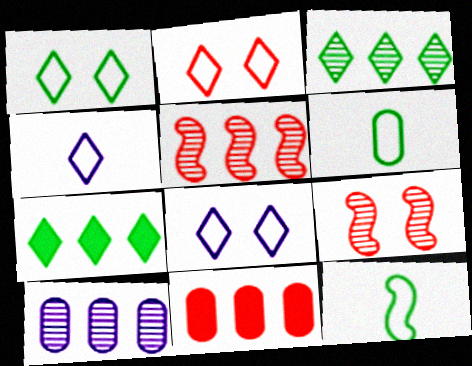[[1, 2, 8], 
[3, 5, 10]]